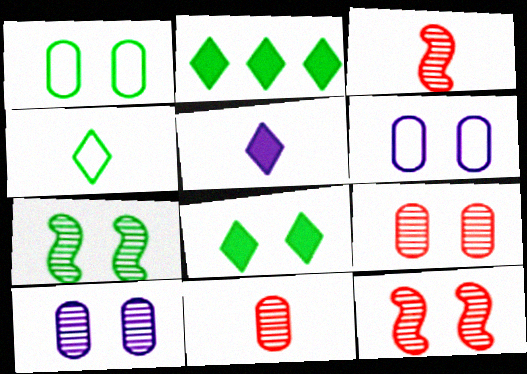[[1, 7, 8], 
[2, 3, 6], 
[6, 8, 12]]